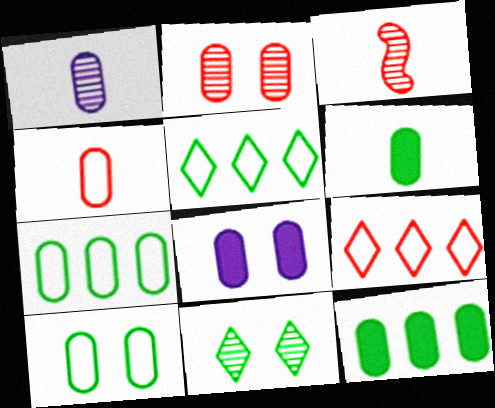[[1, 4, 6], 
[2, 8, 10], 
[3, 5, 8]]